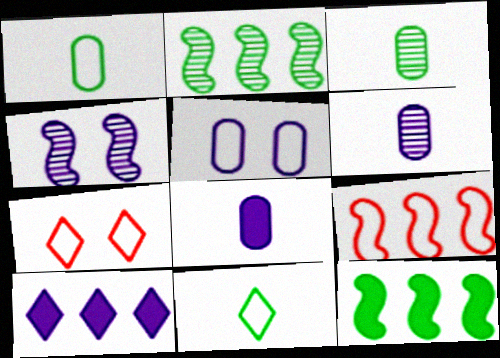[[2, 7, 8], 
[5, 9, 11], 
[6, 7, 12]]